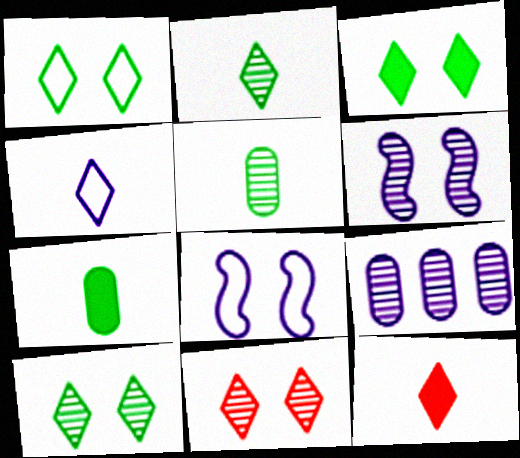[[1, 3, 10], 
[2, 4, 12]]